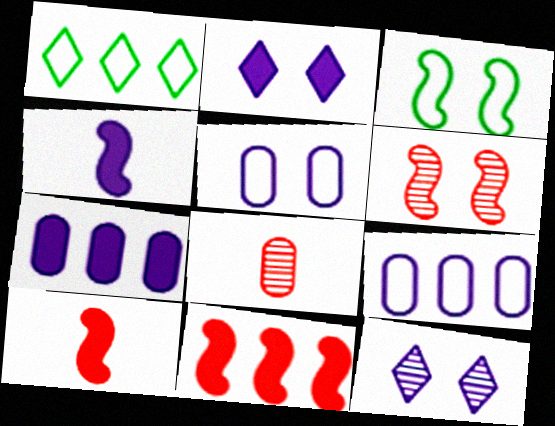[[2, 4, 7], 
[4, 9, 12]]